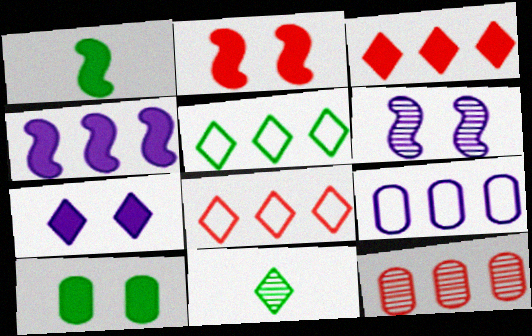[[1, 2, 4], 
[2, 7, 10], 
[2, 9, 11], 
[4, 5, 12], 
[6, 11, 12], 
[7, 8, 11]]